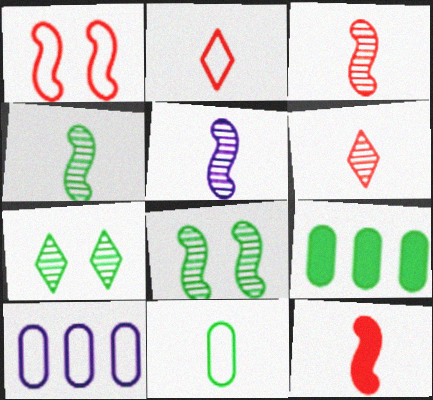[[3, 4, 5], 
[7, 10, 12]]